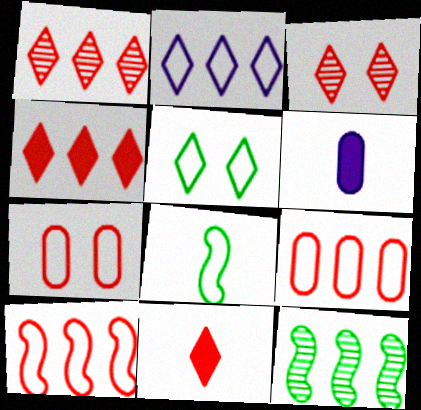[[2, 7, 8]]